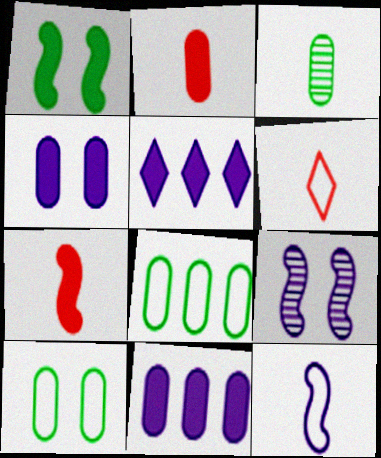[[1, 2, 5]]